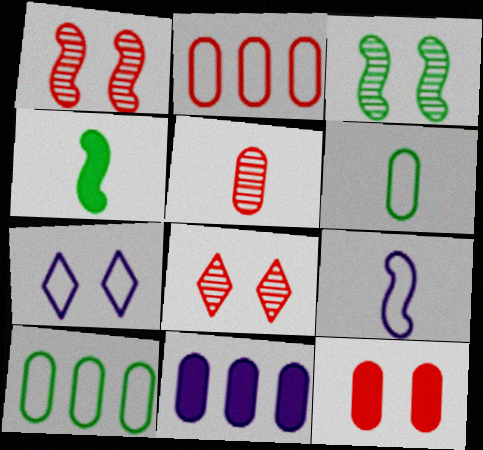[[2, 5, 12], 
[3, 7, 12]]